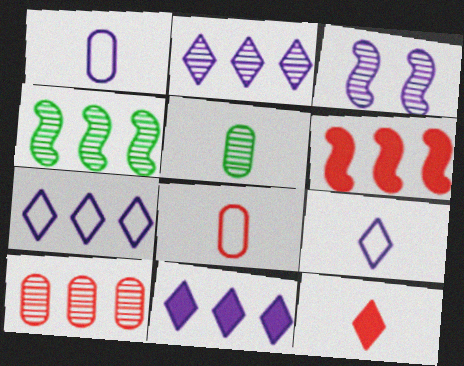[[1, 3, 11], 
[2, 4, 10], 
[2, 7, 11]]